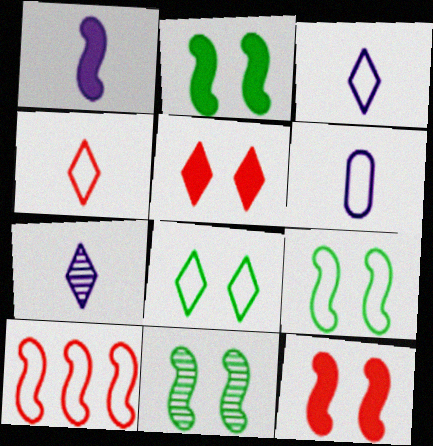[[1, 6, 7], 
[1, 10, 11], 
[2, 9, 11], 
[6, 8, 10]]